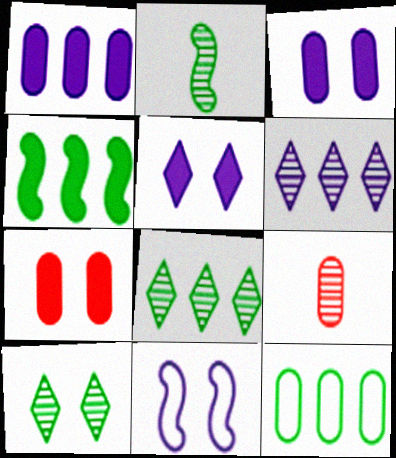[[3, 9, 12], 
[4, 8, 12], 
[7, 10, 11]]